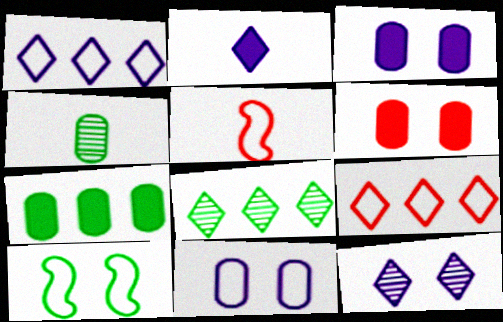[[1, 2, 12], 
[2, 4, 5], 
[3, 5, 8], 
[5, 7, 12], 
[6, 10, 12]]